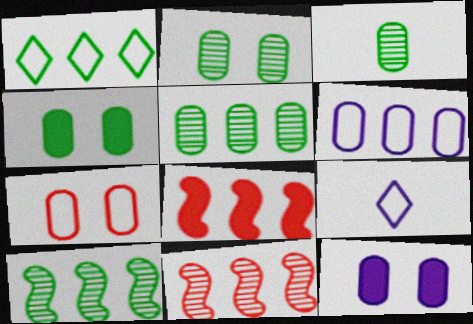[[2, 3, 5], 
[2, 7, 12], 
[2, 8, 9], 
[4, 9, 11]]